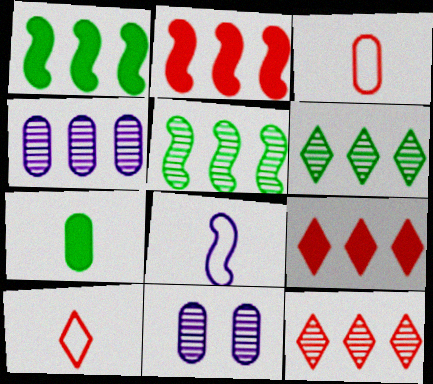[[1, 10, 11], 
[4, 5, 12]]